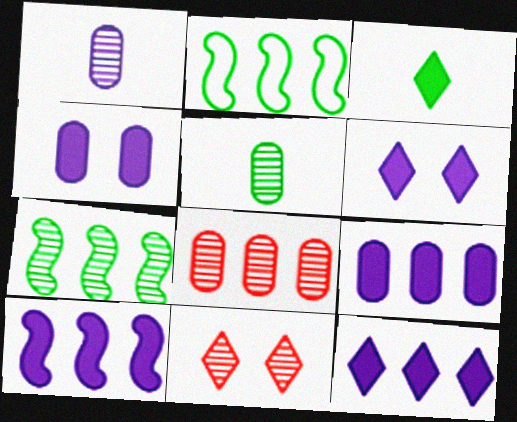[[1, 7, 11], 
[2, 8, 12], 
[9, 10, 12]]